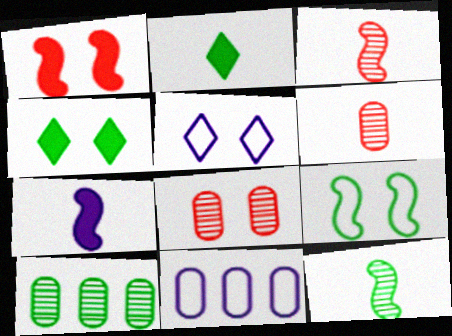[[2, 9, 10], 
[3, 4, 11]]